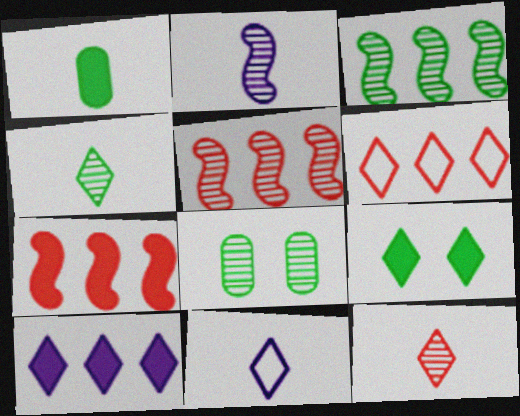[[3, 4, 8], 
[7, 8, 11]]